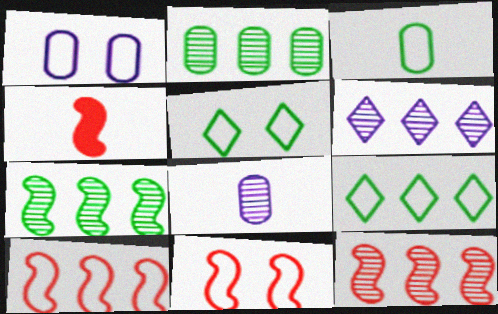[[1, 5, 11], 
[2, 6, 12], 
[4, 11, 12]]